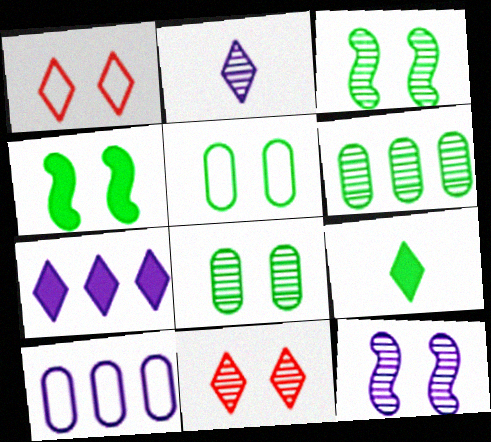[[8, 11, 12]]